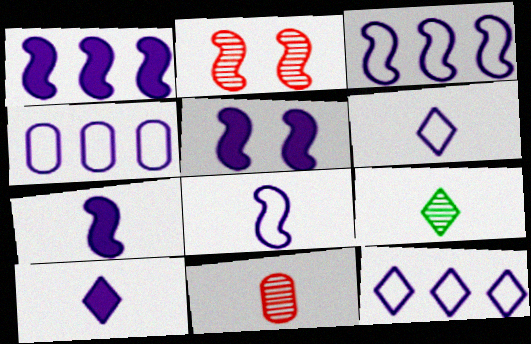[[1, 5, 7], 
[3, 4, 12]]